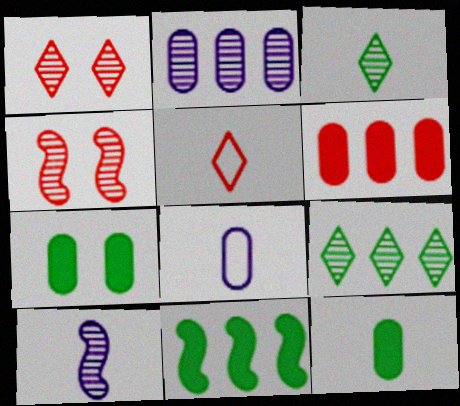[[1, 8, 11], 
[2, 3, 4], 
[4, 5, 6], 
[5, 10, 12]]